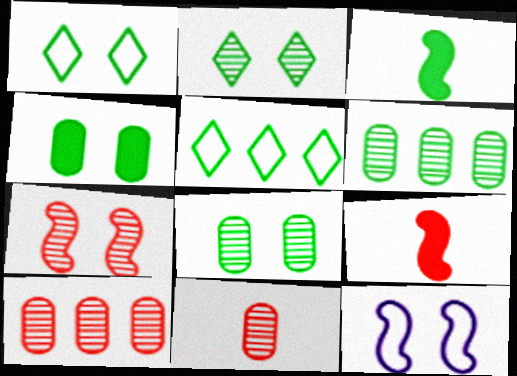[[1, 3, 6], 
[3, 5, 8]]